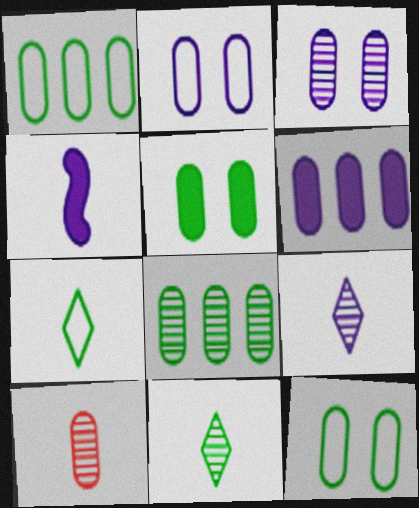[[3, 8, 10], 
[4, 7, 10], 
[6, 10, 12]]